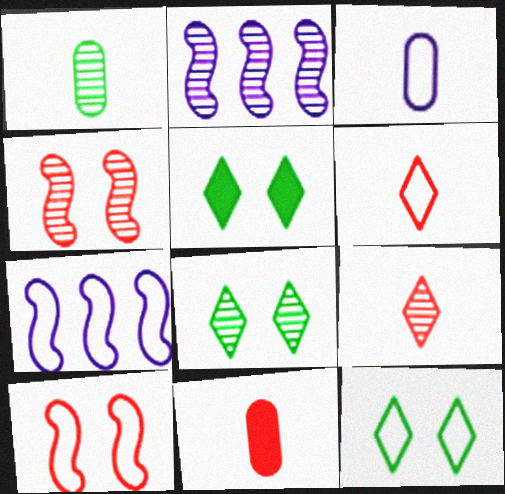[[1, 3, 11], 
[2, 11, 12], 
[5, 8, 12], 
[7, 8, 11]]